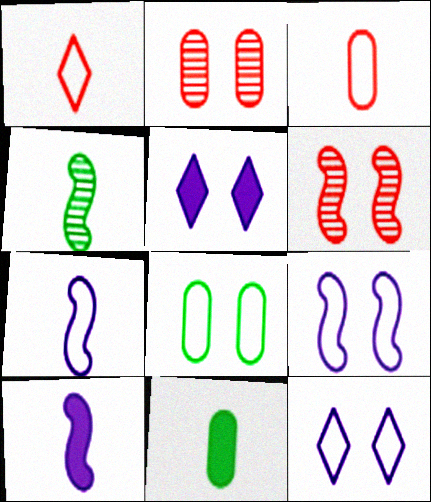[[5, 6, 8]]